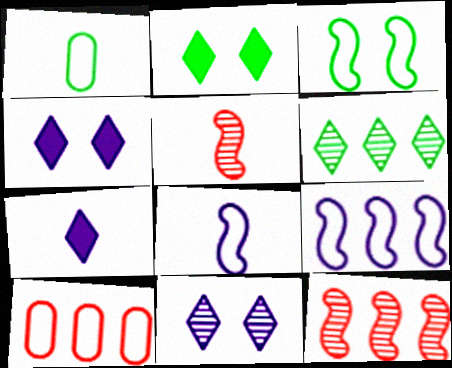[[1, 4, 12], 
[1, 5, 7]]